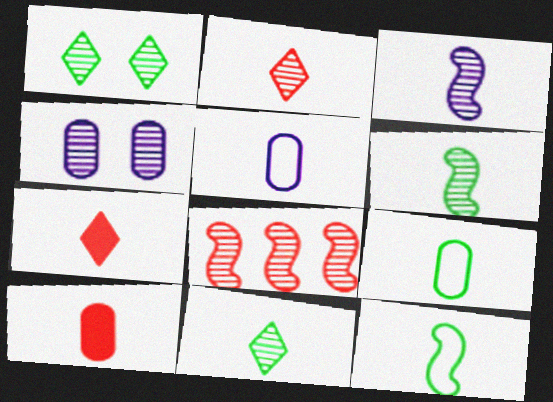[[3, 7, 9], 
[4, 8, 11], 
[5, 6, 7]]